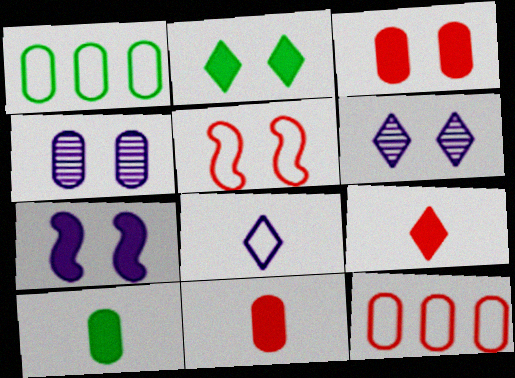[[1, 4, 11], 
[1, 5, 8], 
[2, 3, 7], 
[2, 4, 5], 
[4, 10, 12]]